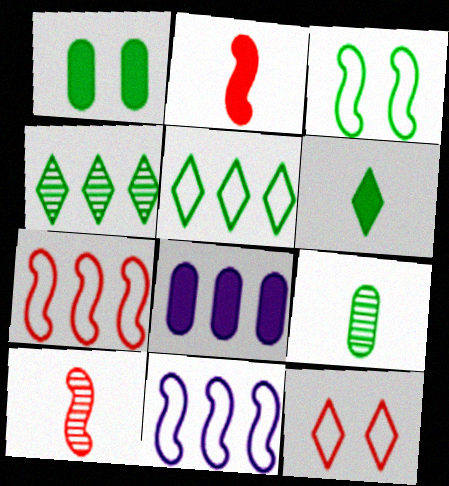[[4, 7, 8]]